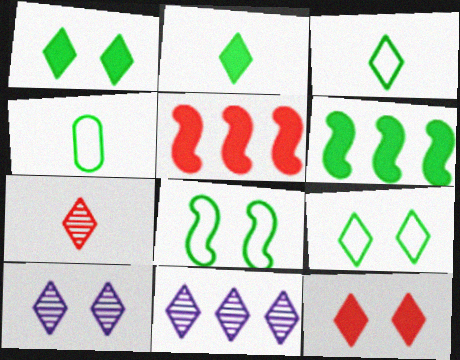[[3, 11, 12], 
[4, 5, 10], 
[9, 10, 12]]